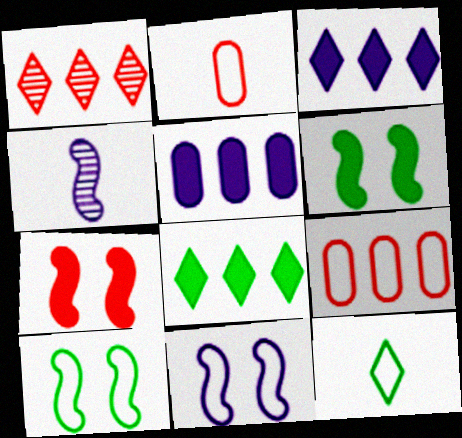[[1, 2, 7], 
[9, 11, 12]]